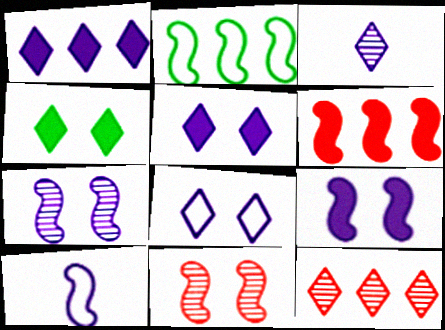[[1, 3, 8]]